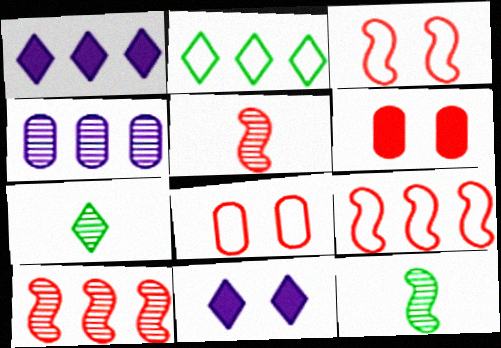[[1, 8, 12]]